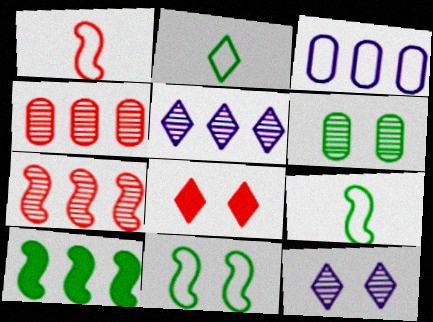[[1, 4, 8], 
[2, 5, 8], 
[2, 6, 10]]